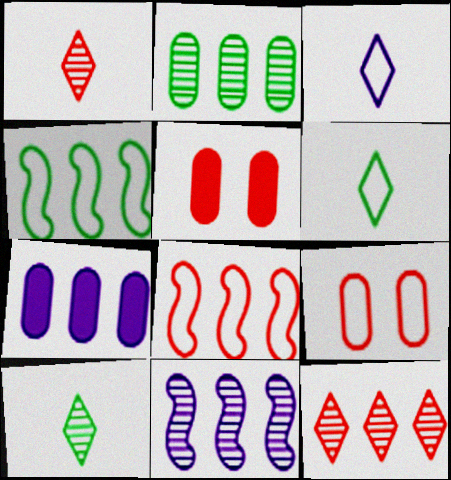[[1, 5, 8], 
[2, 11, 12], 
[3, 4, 9], 
[4, 7, 12], 
[5, 6, 11]]